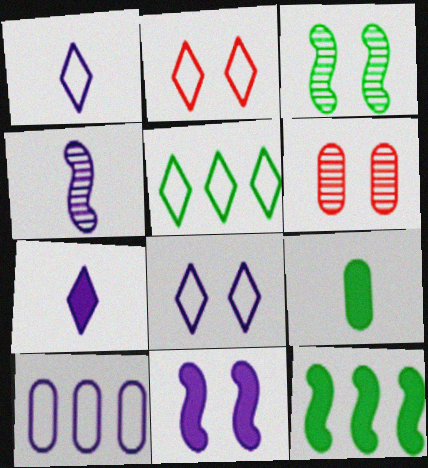[[1, 2, 5], 
[1, 6, 12], 
[3, 5, 9], 
[6, 9, 10]]